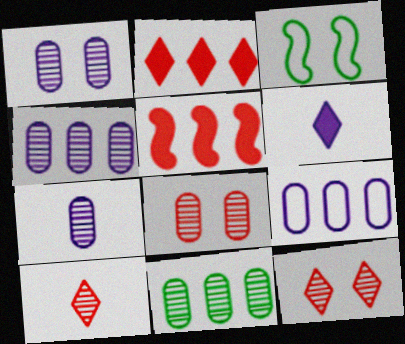[[1, 4, 7], 
[2, 3, 7], 
[7, 8, 11]]